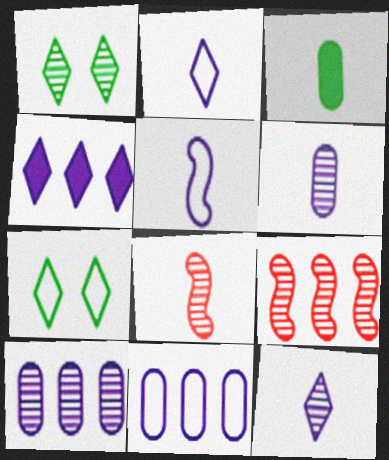[[1, 6, 9], 
[1, 8, 10], 
[2, 3, 8]]